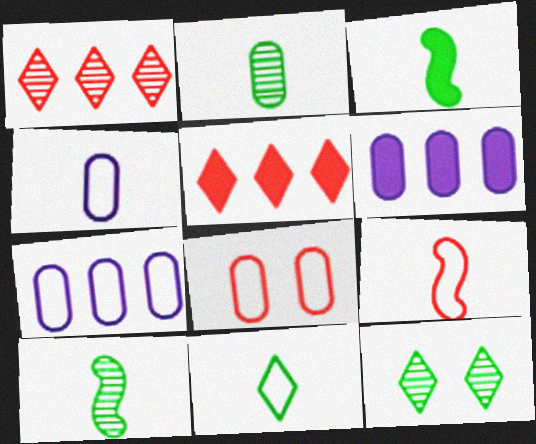[[2, 3, 11], 
[2, 6, 8], 
[4, 9, 11], 
[6, 9, 12]]